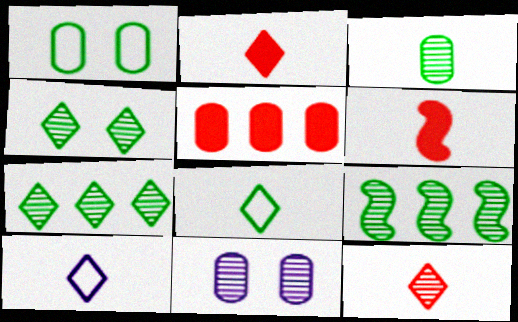[[3, 4, 9], 
[3, 6, 10], 
[9, 11, 12]]